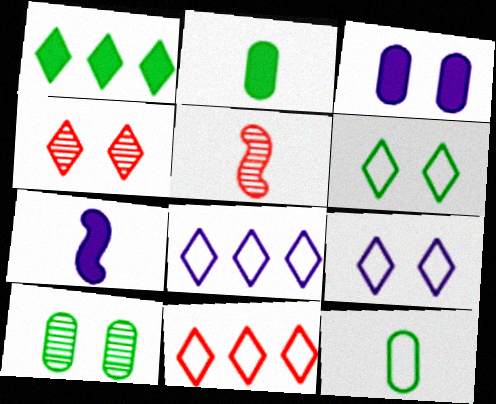[[7, 10, 11]]